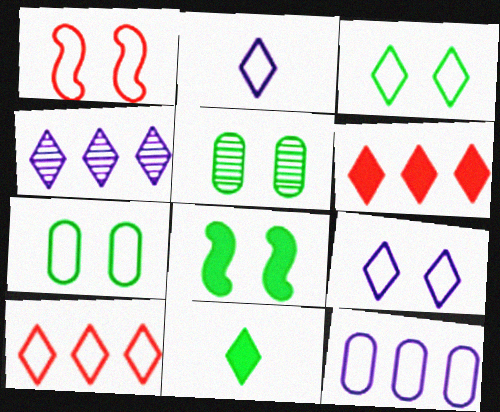[[1, 7, 9], 
[2, 3, 10], 
[3, 5, 8]]